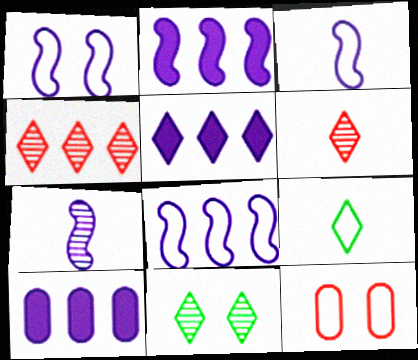[[1, 2, 7], 
[1, 3, 8], 
[2, 5, 10], 
[8, 9, 12]]